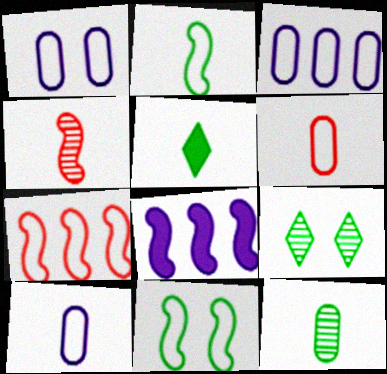[[1, 3, 10], 
[2, 5, 12], 
[4, 5, 10], 
[4, 8, 11], 
[6, 8, 9]]